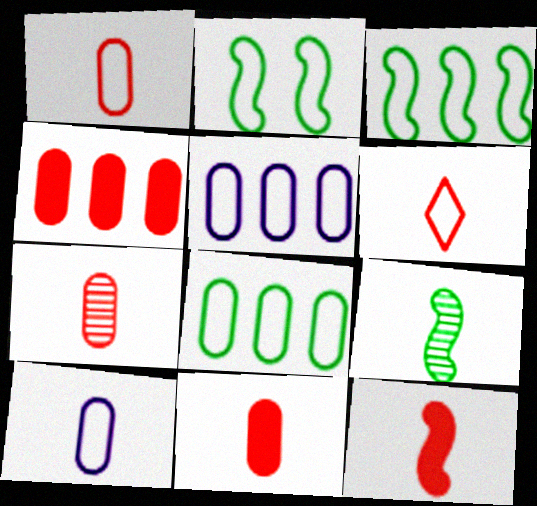[[1, 7, 11], 
[2, 5, 6], 
[6, 7, 12]]